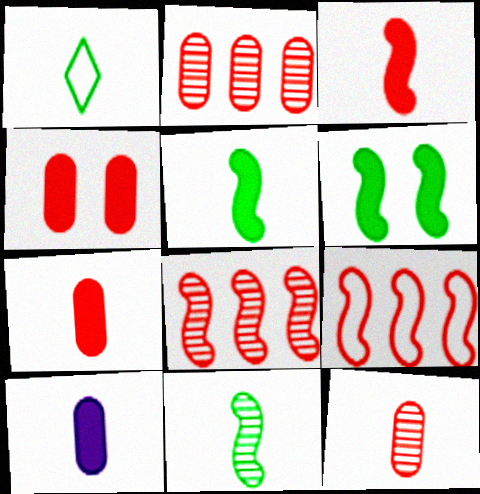[]